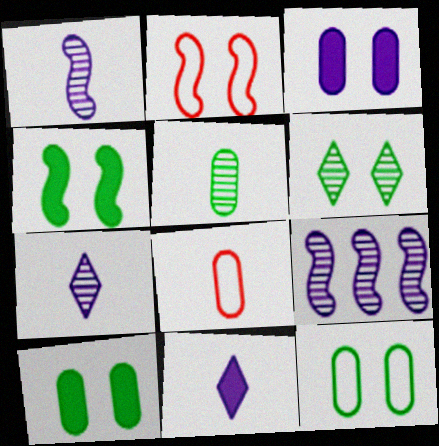[[2, 3, 6], 
[4, 6, 12]]